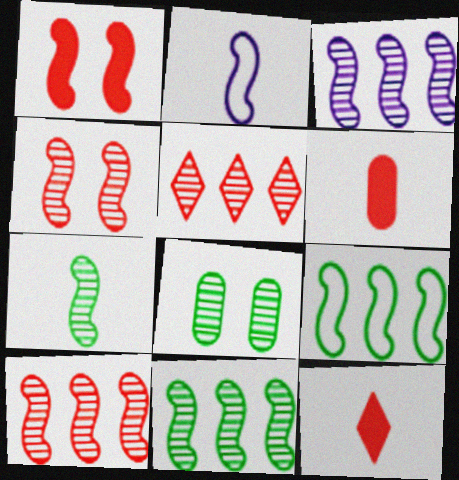[[1, 2, 11], 
[3, 4, 7], 
[3, 10, 11]]